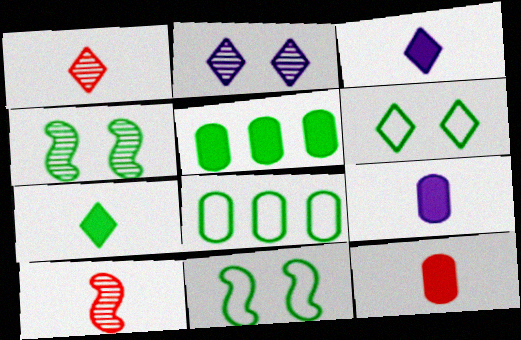[[4, 7, 8]]